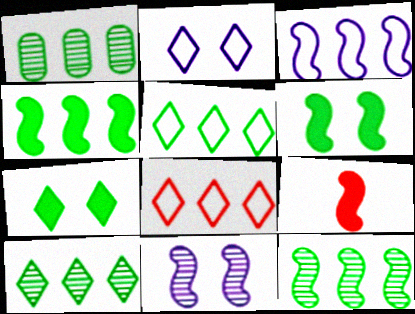[[1, 2, 9], 
[1, 4, 5], 
[1, 10, 12]]